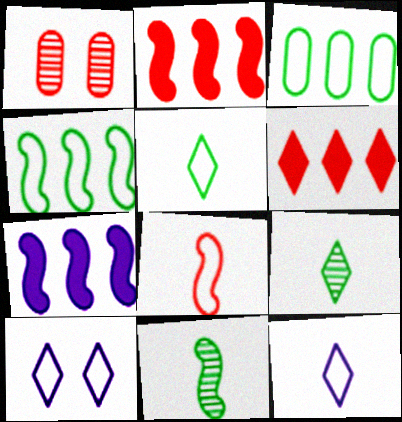[[1, 5, 7], 
[1, 6, 8], 
[3, 8, 10], 
[6, 9, 10]]